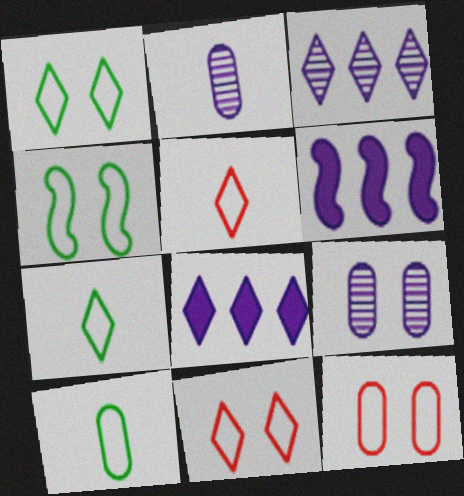[]